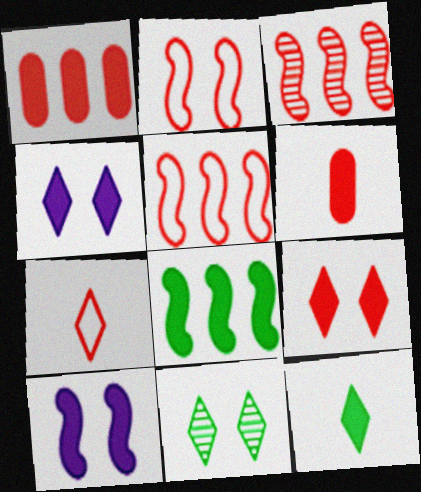[[1, 10, 12], 
[4, 6, 8]]